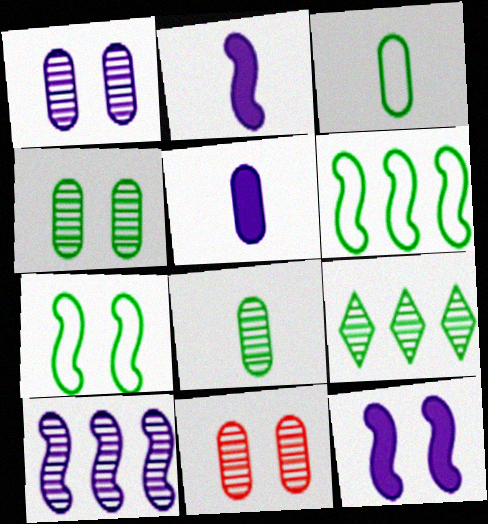[[1, 4, 11]]